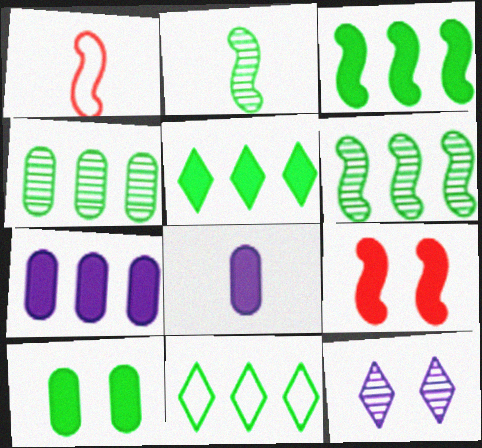[[2, 10, 11], 
[3, 4, 11], 
[5, 8, 9]]